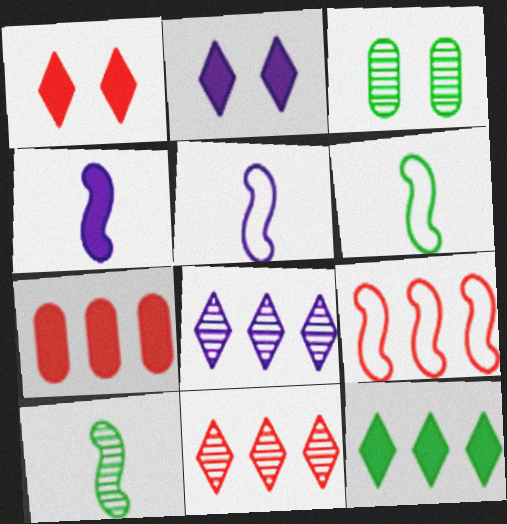[[3, 6, 12], 
[7, 9, 11]]